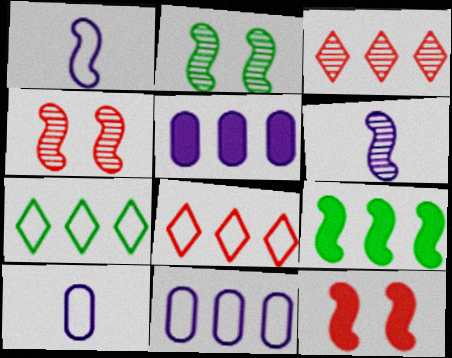[[1, 4, 9], 
[3, 9, 11]]